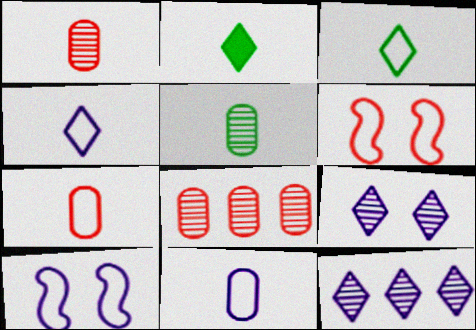[[2, 8, 10]]